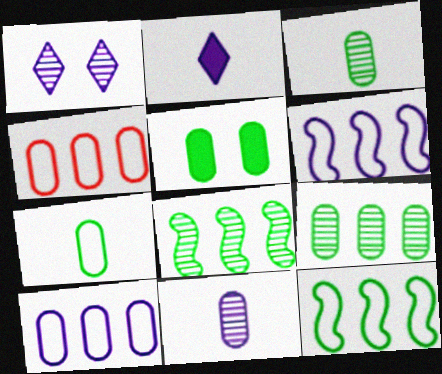[[4, 5, 11], 
[5, 7, 9]]